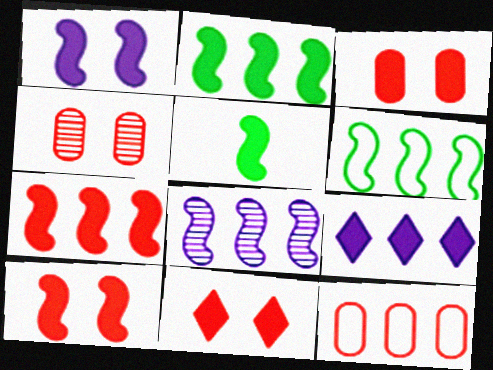[[1, 5, 7], 
[3, 5, 9], 
[3, 10, 11], 
[6, 7, 8]]